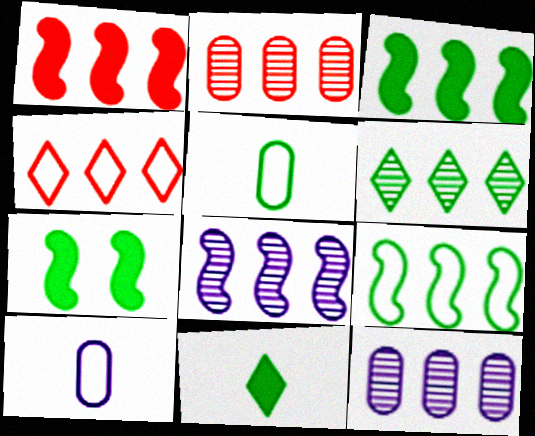[[1, 2, 4], 
[1, 8, 9], 
[2, 6, 8], 
[3, 4, 12], 
[5, 6, 7]]